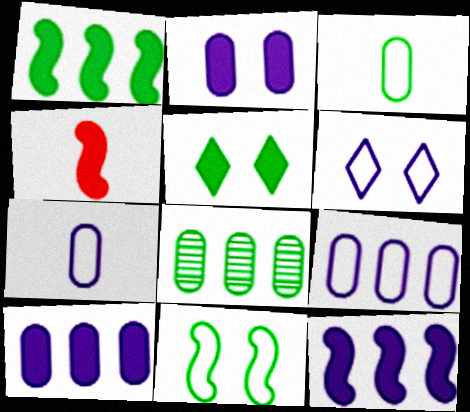[[4, 5, 10], 
[4, 6, 8]]